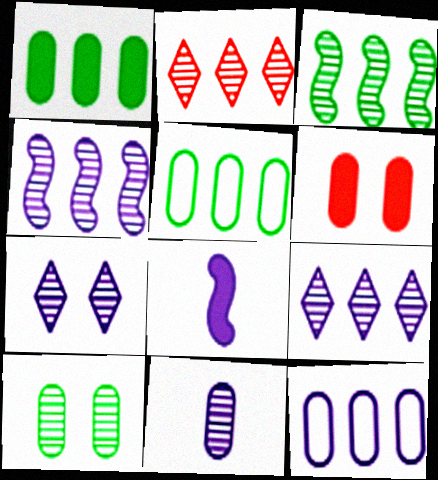[[4, 7, 11], 
[5, 6, 11], 
[7, 8, 12]]